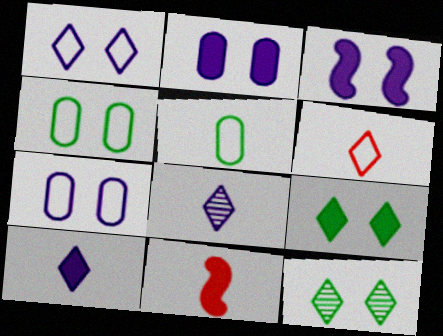[[5, 8, 11]]